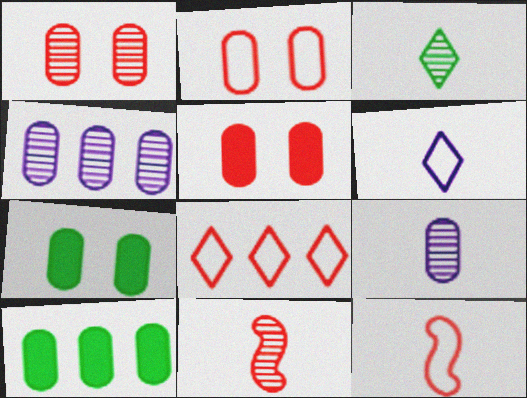[[1, 2, 5], 
[2, 8, 12], 
[2, 9, 10], 
[3, 9, 11], 
[5, 8, 11]]